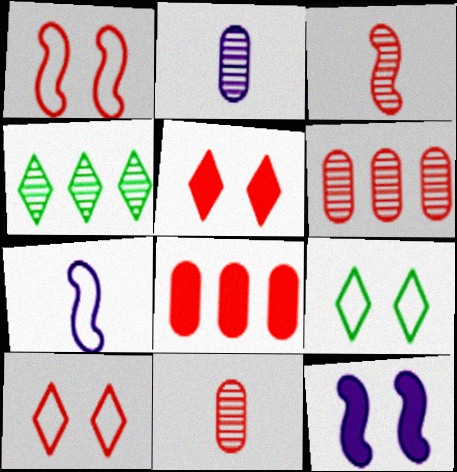[[3, 8, 10]]